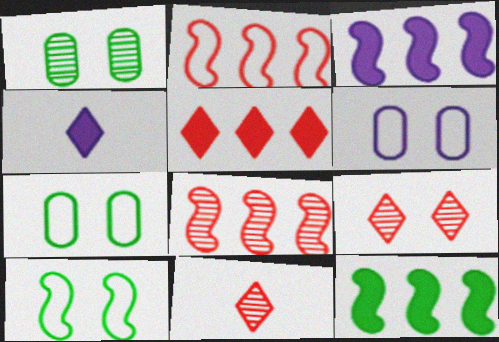[[1, 2, 4], 
[3, 7, 11], 
[4, 7, 8], 
[6, 11, 12]]